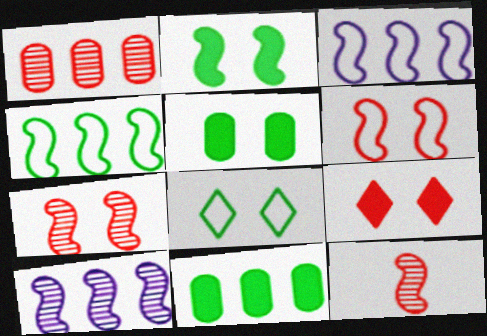[[2, 3, 12]]